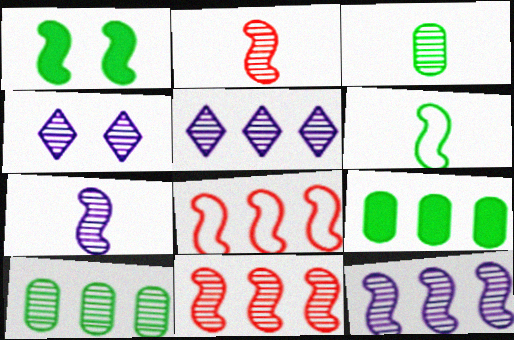[[1, 7, 8], 
[2, 4, 10], 
[3, 4, 11], 
[5, 8, 9], 
[5, 10, 11]]